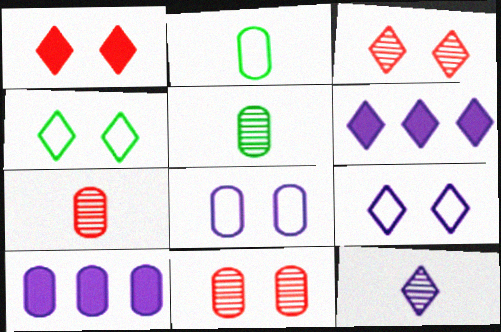[[2, 10, 11], 
[6, 9, 12]]